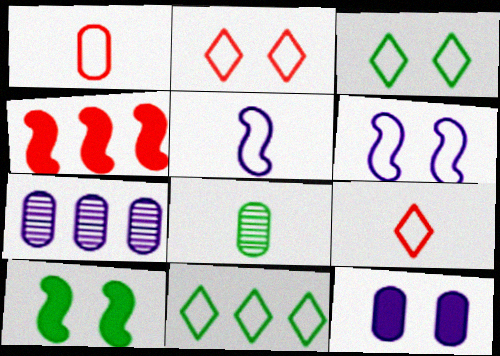[[1, 6, 11], 
[4, 7, 11], 
[7, 9, 10], 
[8, 10, 11]]